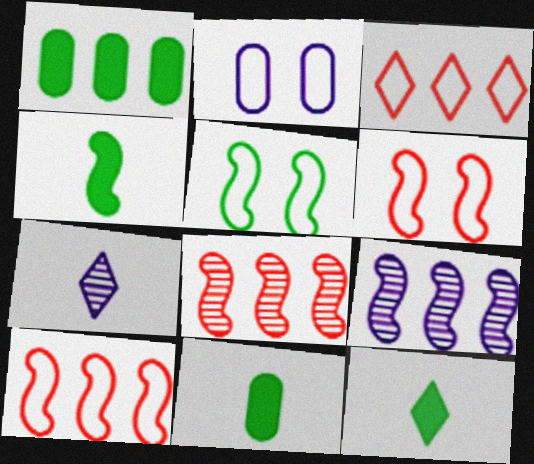[[1, 3, 9], 
[1, 6, 7], 
[2, 8, 12], 
[4, 6, 9], 
[4, 11, 12]]